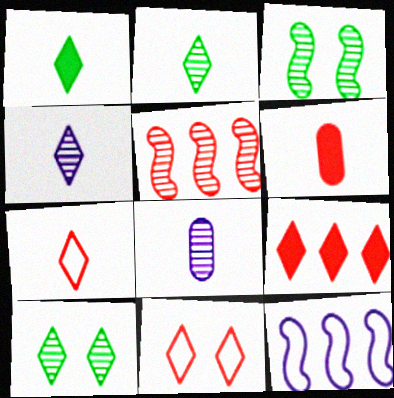[[1, 4, 7], 
[5, 6, 11], 
[5, 8, 10], 
[6, 10, 12]]